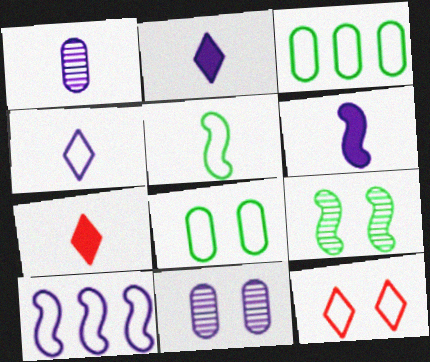[[1, 4, 6], 
[1, 5, 7], 
[2, 10, 11]]